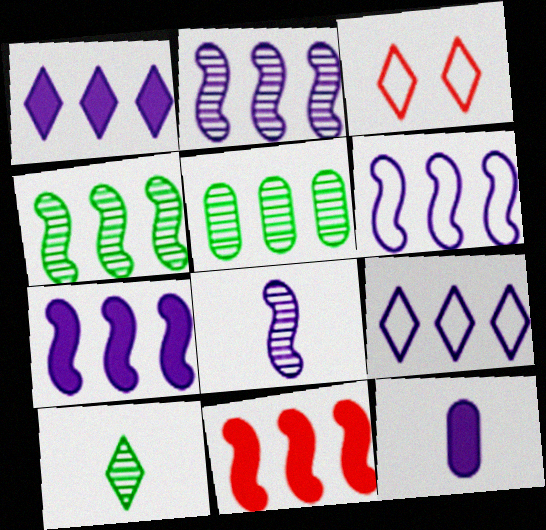[[1, 3, 10], 
[2, 6, 7], 
[3, 4, 12], 
[4, 6, 11], 
[5, 9, 11]]